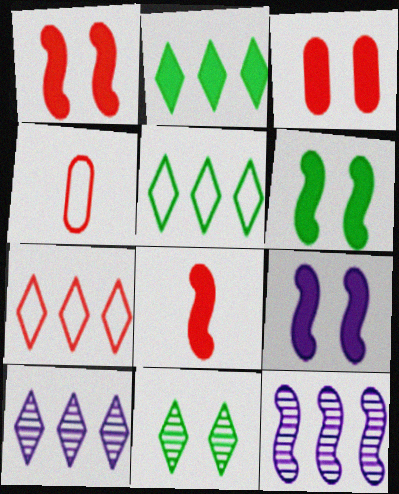[[1, 6, 9], 
[2, 7, 10], 
[4, 6, 10]]